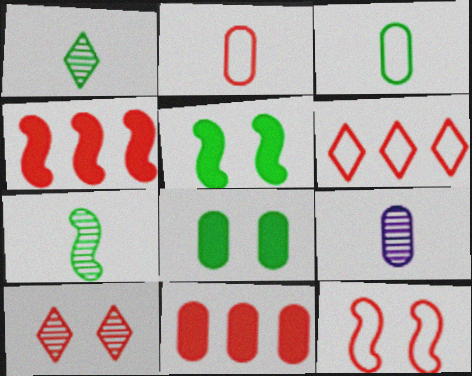[[2, 4, 10], 
[2, 6, 12], 
[5, 6, 9]]